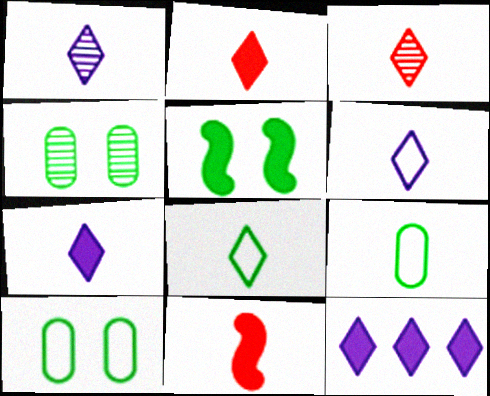[[1, 2, 8], 
[1, 6, 7], 
[1, 9, 11], 
[3, 7, 8]]